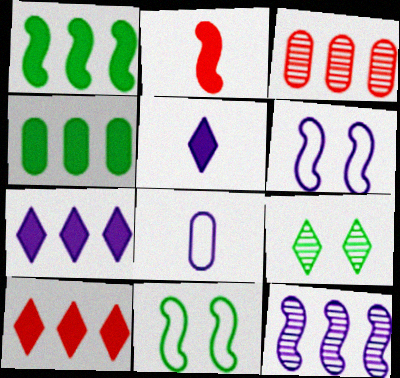[[2, 11, 12], 
[3, 5, 11]]